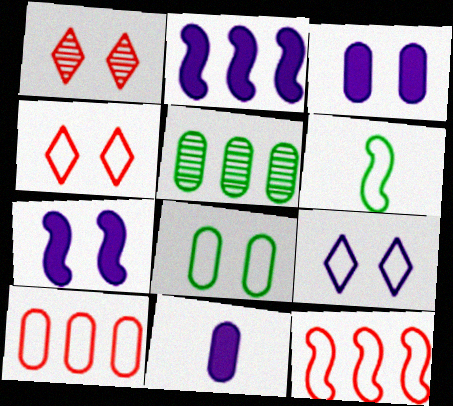[[1, 7, 8], 
[6, 9, 10]]